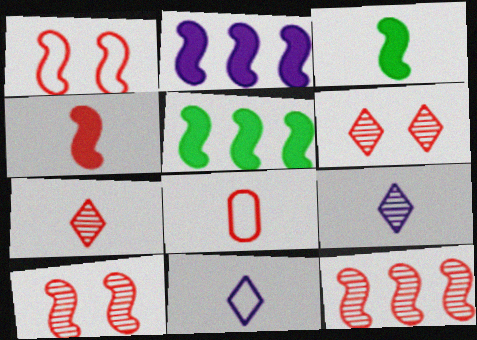[[1, 4, 12], 
[3, 8, 9], 
[4, 7, 8]]